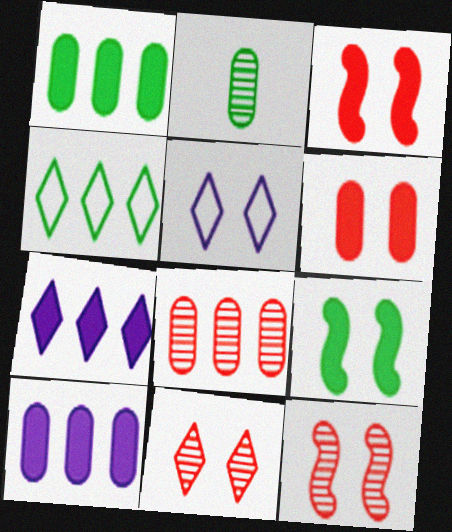[[2, 4, 9]]